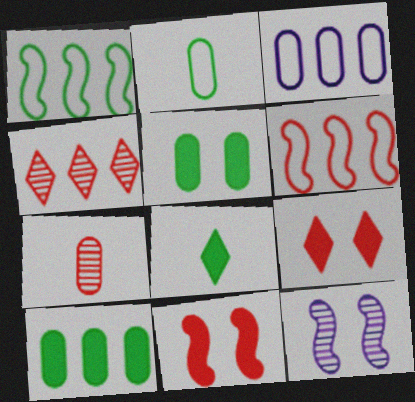[[3, 5, 7], 
[6, 7, 9]]